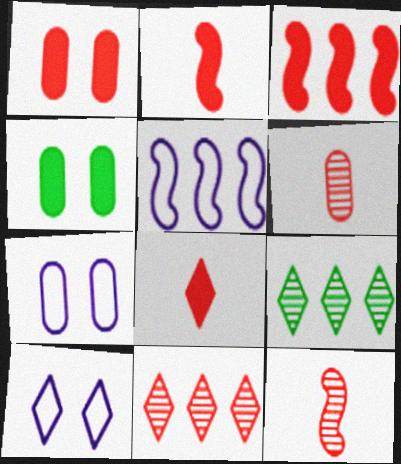[[1, 3, 8], 
[2, 7, 9], 
[8, 9, 10]]